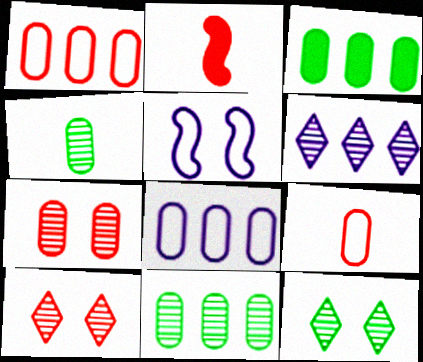[[1, 2, 10], 
[2, 8, 12]]